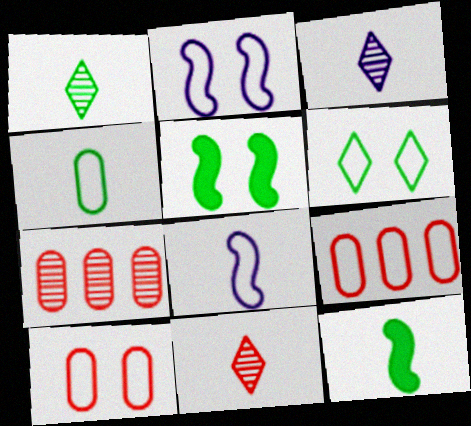[[1, 3, 11], 
[1, 4, 12], 
[2, 6, 10], 
[3, 5, 9], 
[6, 8, 9]]